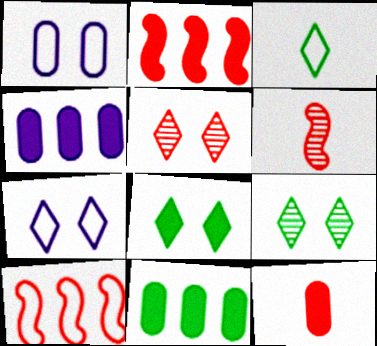[[1, 3, 10], 
[5, 7, 8], 
[5, 10, 12], 
[6, 7, 11]]